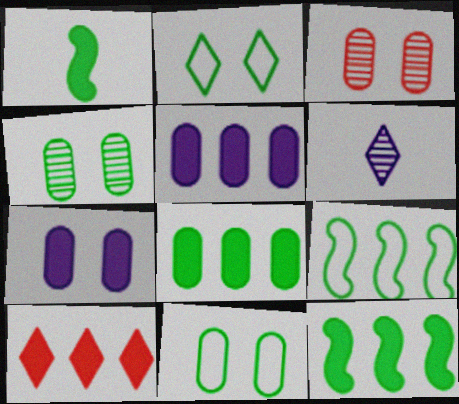[[1, 7, 10], 
[2, 6, 10], 
[3, 7, 11], 
[5, 10, 12]]